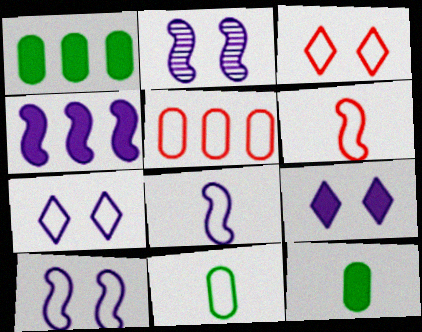[[2, 4, 8], 
[3, 5, 6]]